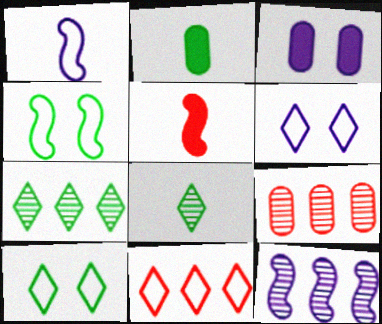[[2, 4, 7], 
[4, 5, 12], 
[7, 9, 12]]